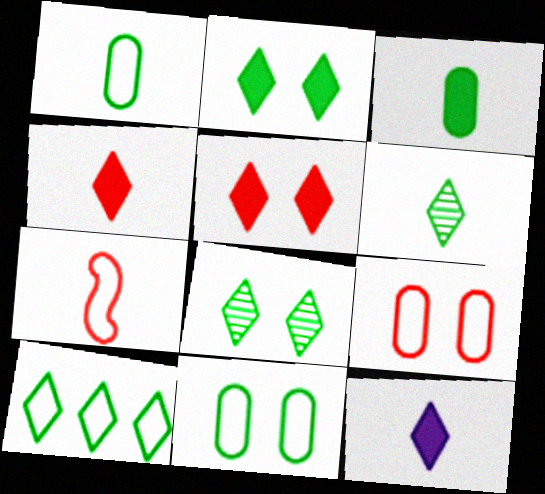[[2, 6, 10]]